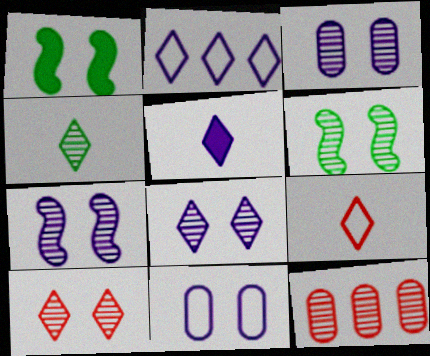[[1, 10, 11], 
[2, 5, 8], 
[3, 6, 10], 
[3, 7, 8], 
[4, 5, 9], 
[4, 7, 12]]